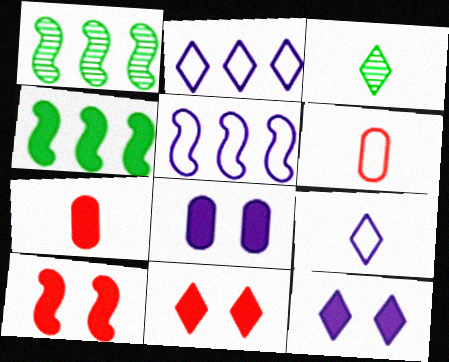[[1, 6, 12], 
[2, 3, 11], 
[4, 7, 12]]